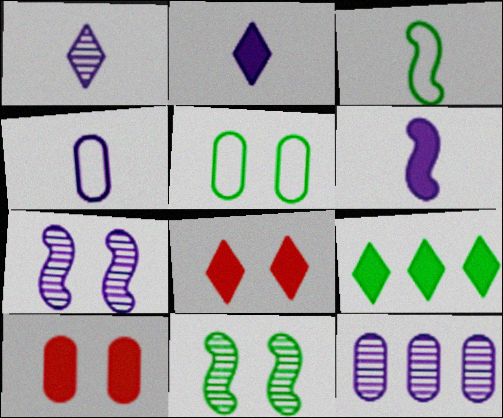[[1, 4, 6], 
[1, 7, 12], 
[2, 8, 9], 
[3, 8, 12], 
[5, 7, 8], 
[6, 9, 10]]